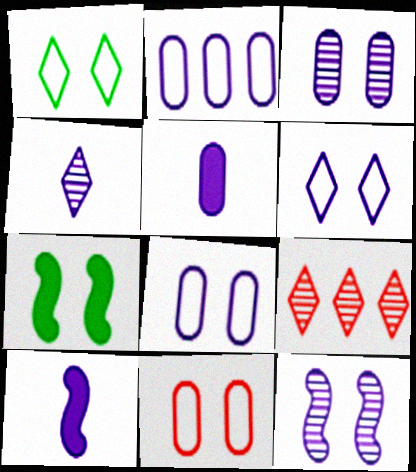[[2, 3, 5]]